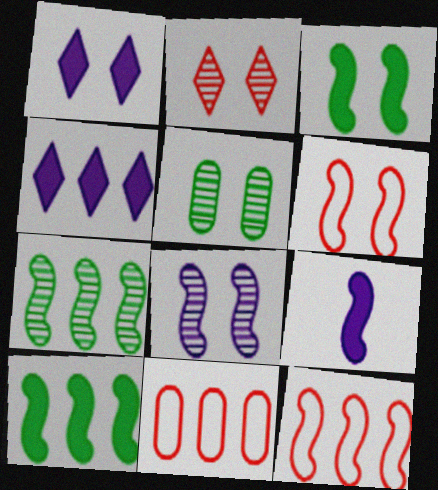[[1, 5, 6], 
[2, 5, 8], 
[3, 6, 8], 
[4, 7, 11], 
[6, 7, 9]]